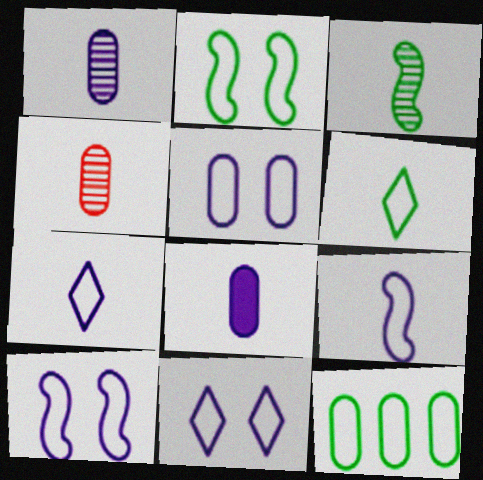[[2, 6, 12], 
[5, 10, 11]]